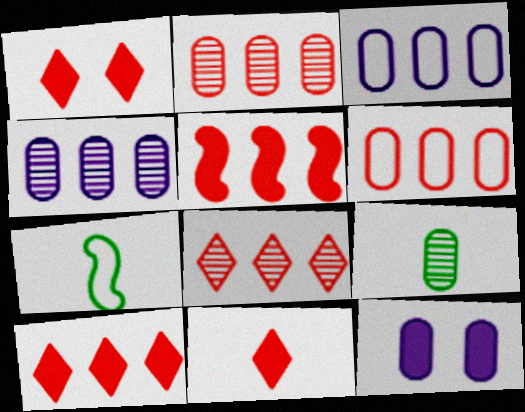[[1, 4, 7], 
[1, 10, 11], 
[5, 6, 8], 
[6, 9, 12], 
[7, 8, 12]]